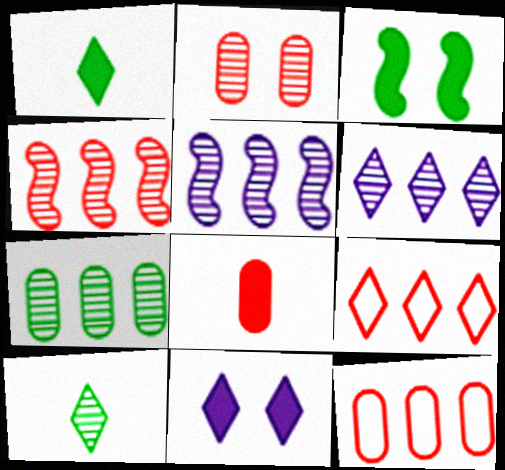[[2, 5, 10], 
[2, 8, 12], 
[4, 6, 7], 
[9, 10, 11]]